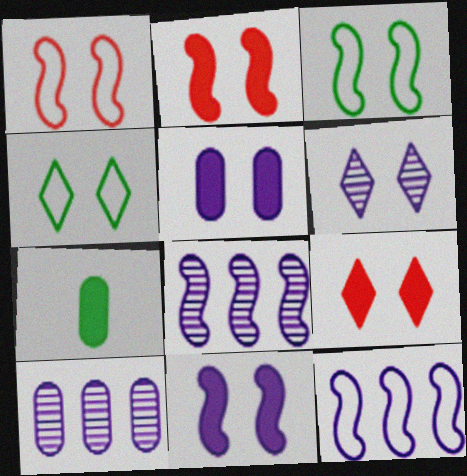[[4, 6, 9]]